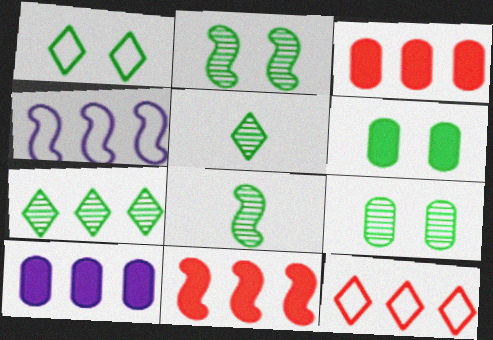[[1, 2, 6], 
[3, 4, 7], 
[7, 8, 9]]